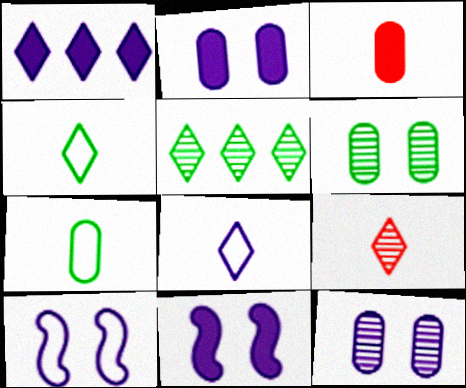[[3, 5, 10]]